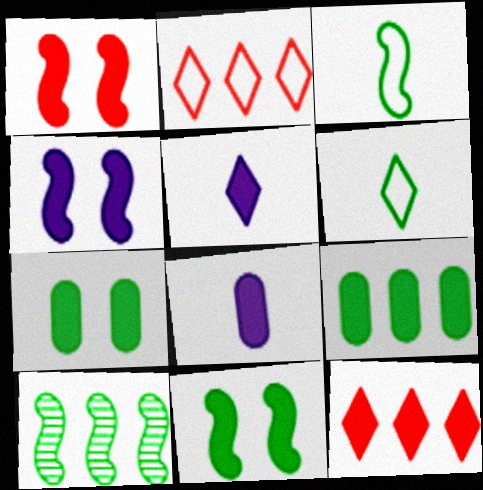[[1, 4, 11], 
[1, 5, 9], 
[3, 10, 11], 
[6, 7, 10], 
[8, 11, 12]]